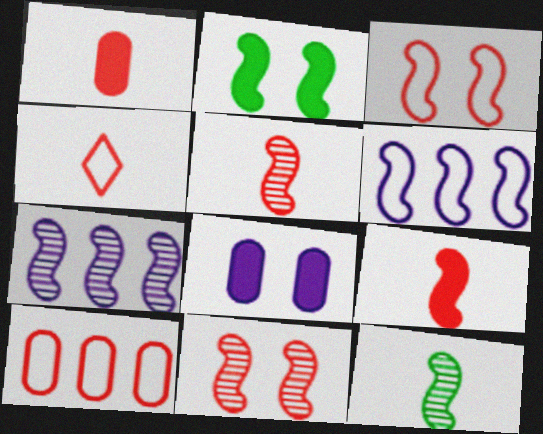[[1, 4, 5], 
[2, 5, 6], 
[3, 4, 10], 
[7, 11, 12]]